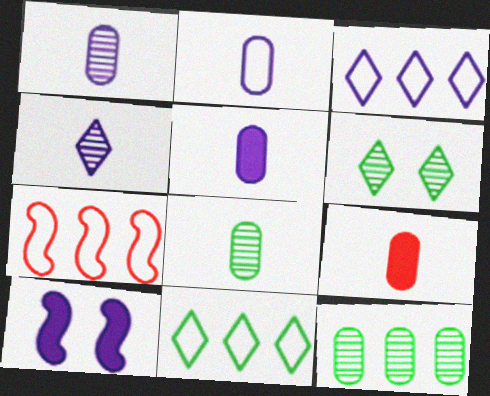[[1, 2, 5], 
[1, 3, 10], 
[2, 8, 9], 
[5, 6, 7]]